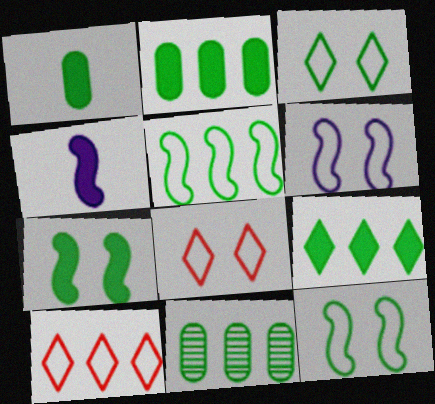[[1, 7, 9], 
[4, 8, 11], 
[5, 9, 11]]